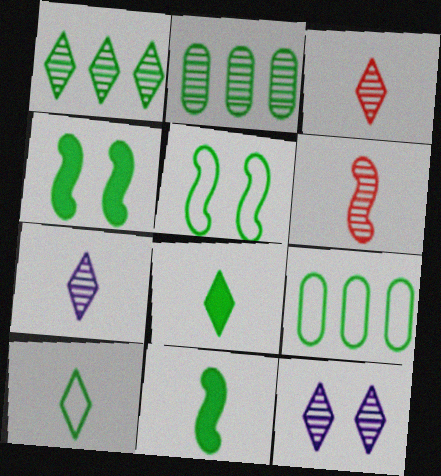[[1, 3, 12], 
[2, 4, 10], 
[2, 5, 8], 
[2, 6, 12], 
[5, 9, 10]]